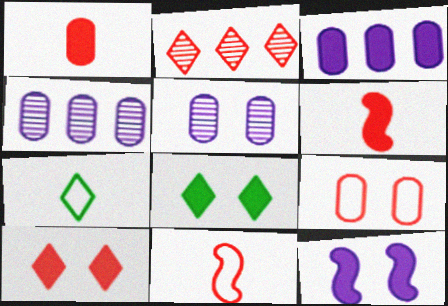[[2, 6, 9], 
[3, 6, 8], 
[4, 8, 11]]